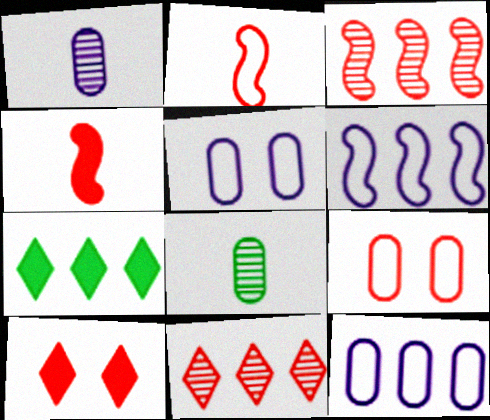[[3, 7, 12], 
[4, 9, 11], 
[6, 8, 10]]